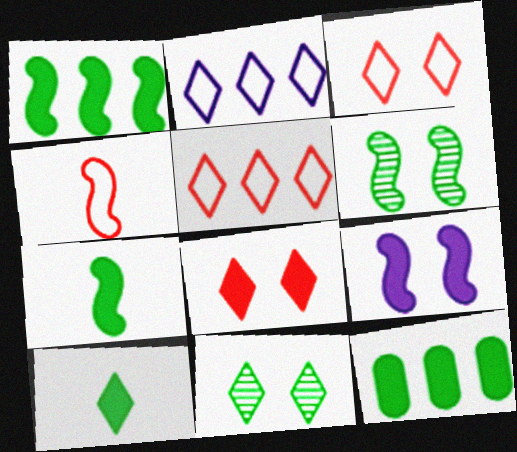[]